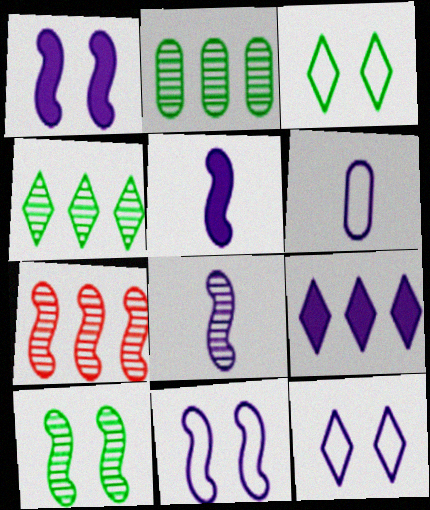[[7, 8, 10]]